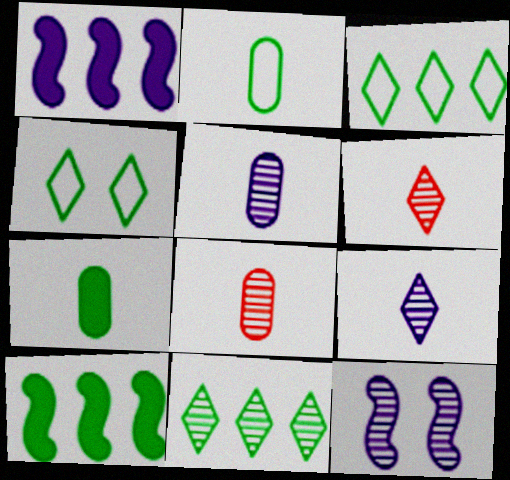[[1, 4, 8], 
[8, 11, 12]]